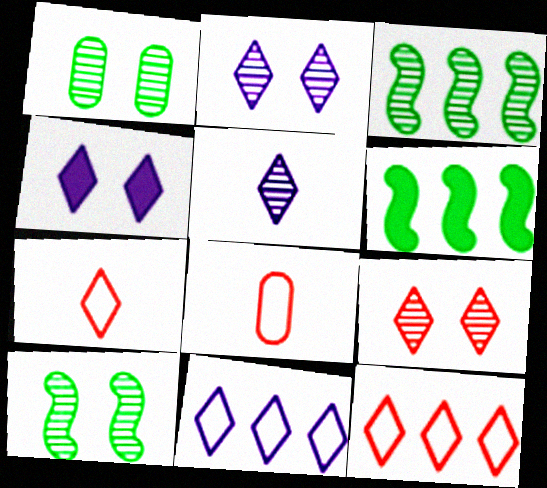[[2, 6, 8], 
[3, 4, 8], 
[4, 5, 11]]